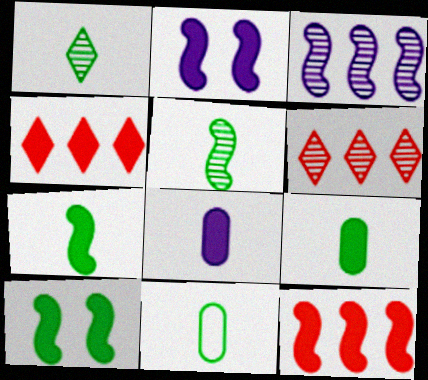[[1, 7, 11], 
[2, 4, 9], 
[2, 6, 11], 
[2, 7, 12], 
[4, 8, 10]]